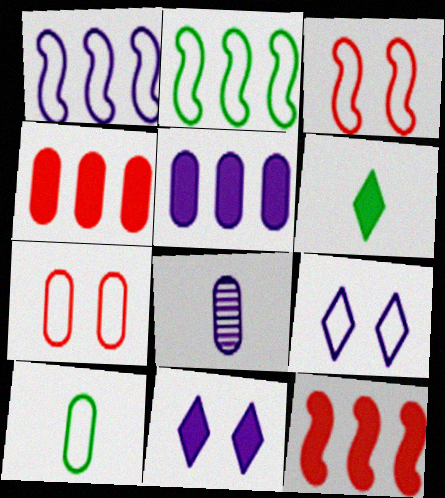[[1, 8, 11]]